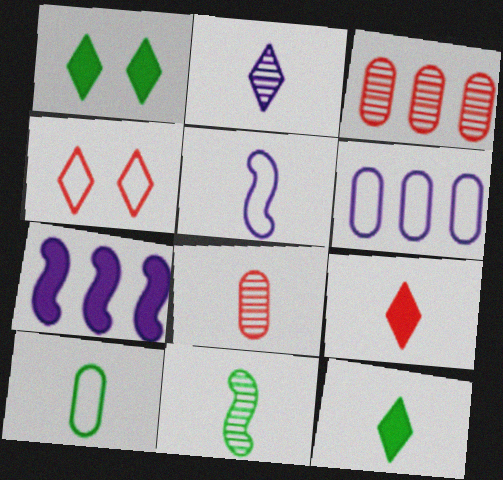[[1, 3, 5], 
[2, 8, 11], 
[5, 8, 12], 
[10, 11, 12]]